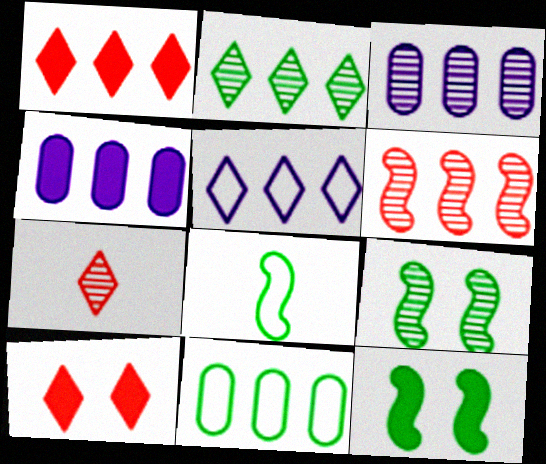[[1, 2, 5], 
[2, 3, 6], 
[3, 7, 9], 
[3, 8, 10]]